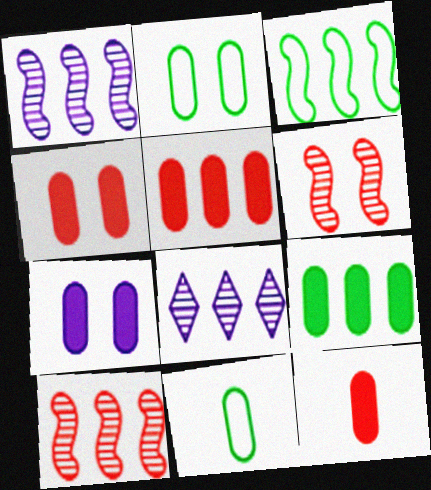[[3, 5, 8], 
[4, 5, 12], 
[7, 9, 12]]